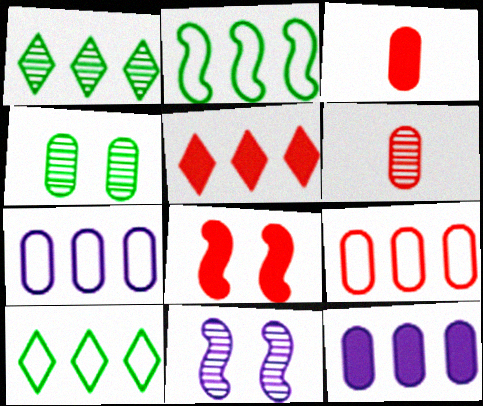[[1, 6, 11], 
[3, 4, 7], 
[3, 5, 8], 
[3, 10, 11]]